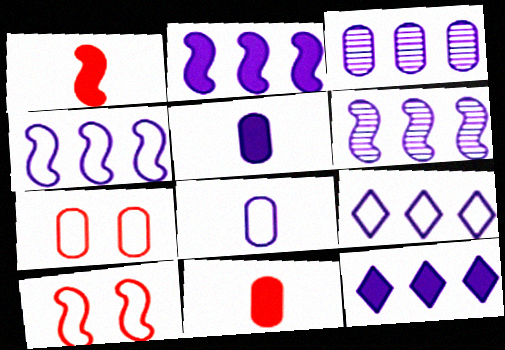[[2, 3, 9], 
[2, 4, 6], 
[3, 4, 12]]